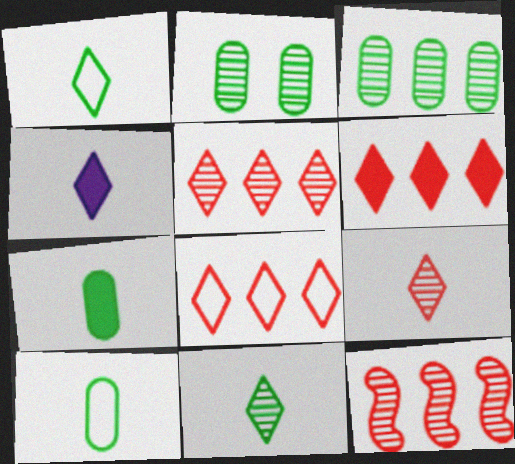[[1, 4, 9], 
[5, 6, 8]]